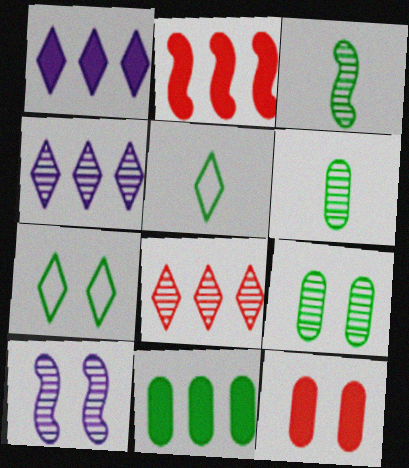[[1, 2, 11], 
[3, 7, 11], 
[6, 8, 10], 
[7, 10, 12]]